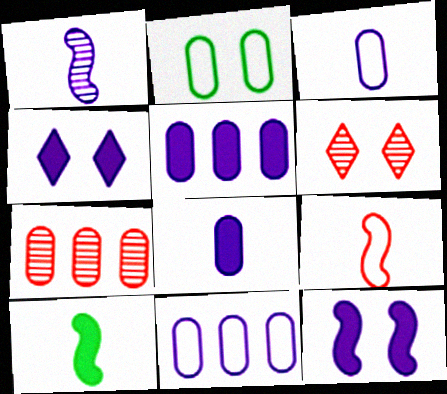[[1, 4, 11], 
[1, 9, 10], 
[2, 6, 12], 
[2, 7, 8], 
[6, 10, 11]]